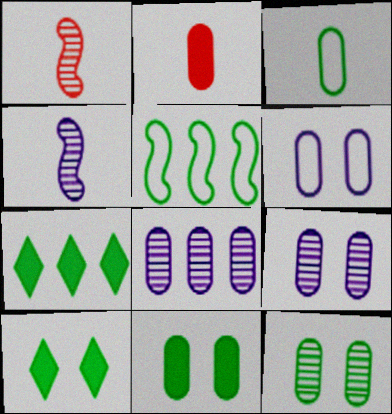[[1, 6, 7]]